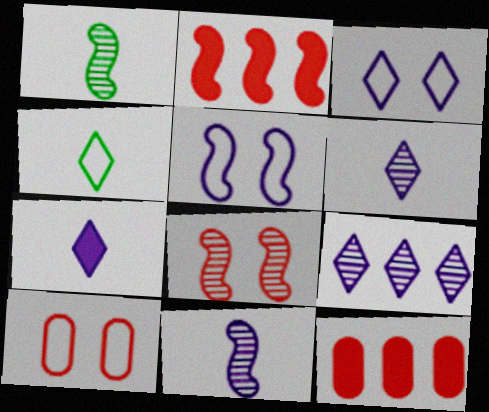[[1, 2, 5], 
[1, 3, 12], 
[3, 7, 9]]